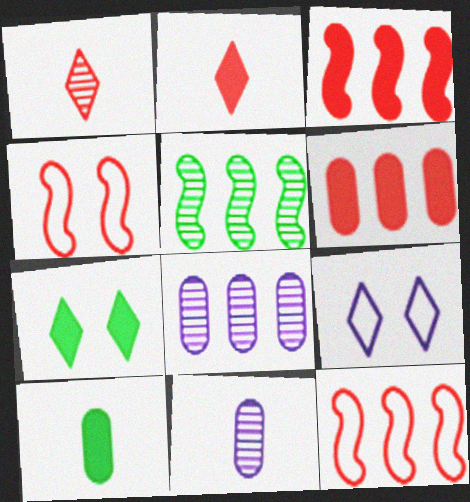[[1, 4, 6], 
[7, 11, 12]]